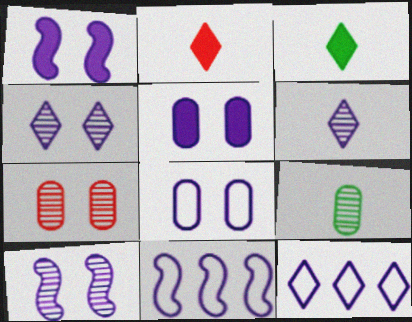[[1, 4, 8], 
[3, 7, 11], 
[5, 6, 11]]